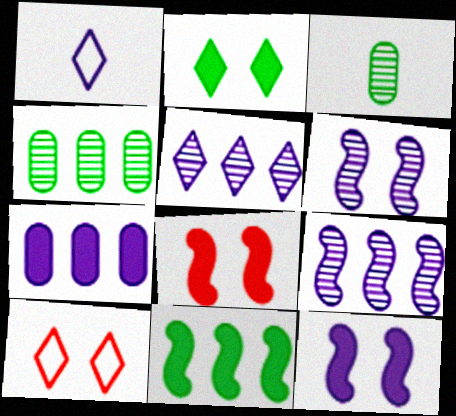[[1, 4, 8], 
[1, 6, 7]]